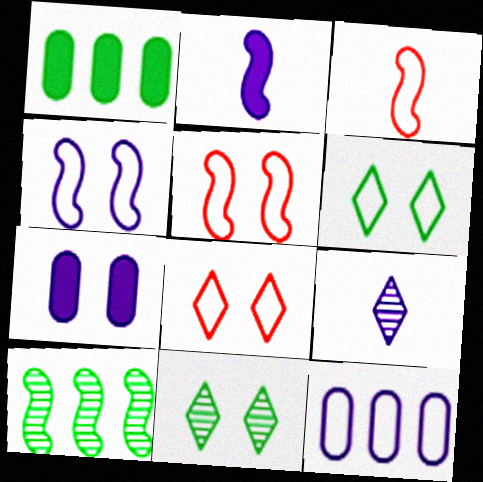[[1, 5, 9], 
[2, 5, 10], 
[3, 6, 12], 
[5, 7, 11]]